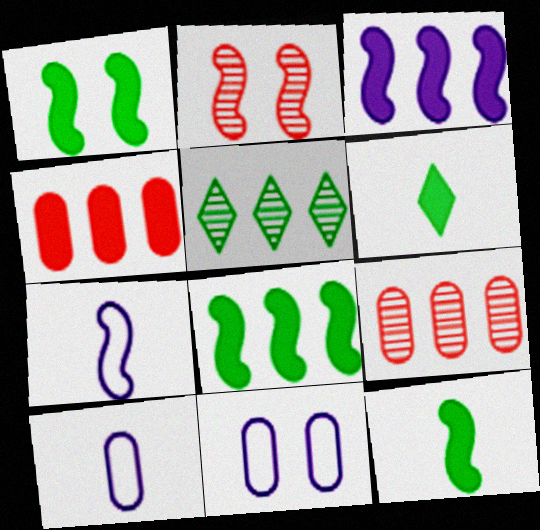[[1, 8, 12], 
[2, 7, 8]]